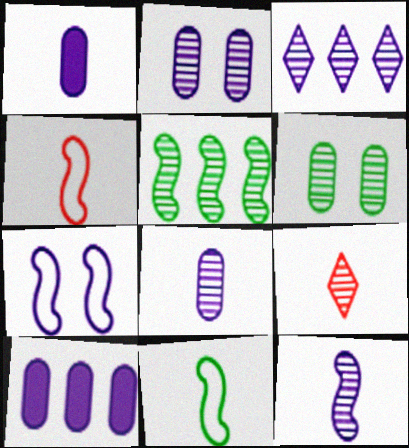[[1, 3, 7], 
[1, 9, 11], 
[2, 3, 12], 
[2, 5, 9]]